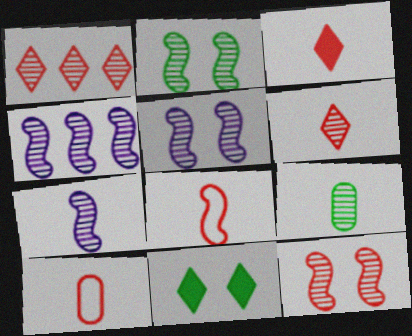[[1, 5, 9], 
[2, 5, 12], 
[4, 5, 7], 
[4, 10, 11], 
[6, 7, 9]]